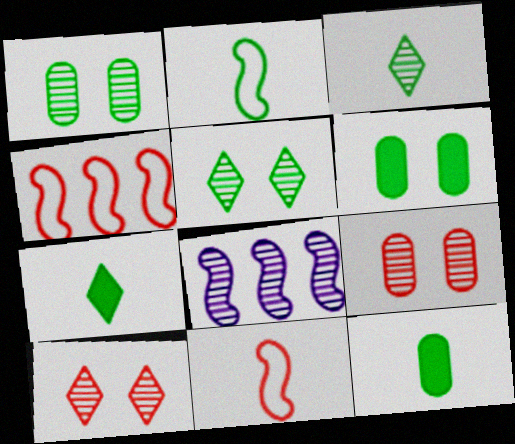[[2, 3, 12], 
[3, 8, 9]]